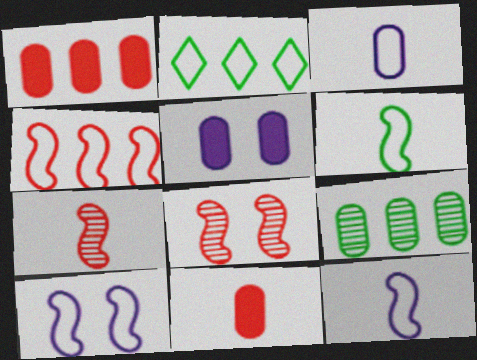[[2, 5, 7], 
[4, 6, 10]]